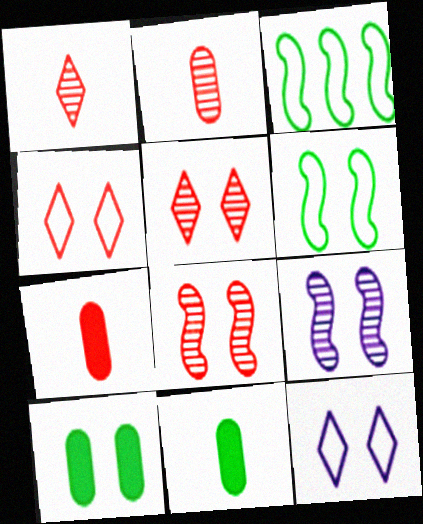[[4, 9, 10], 
[8, 10, 12]]